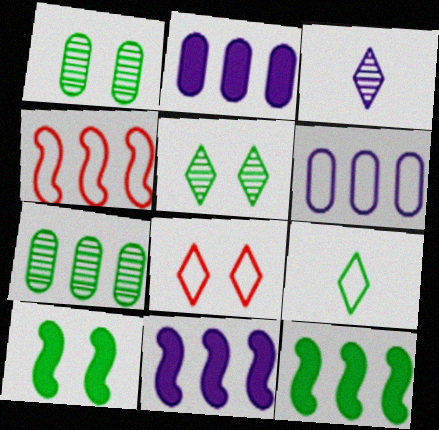[[1, 9, 12], 
[7, 9, 10]]